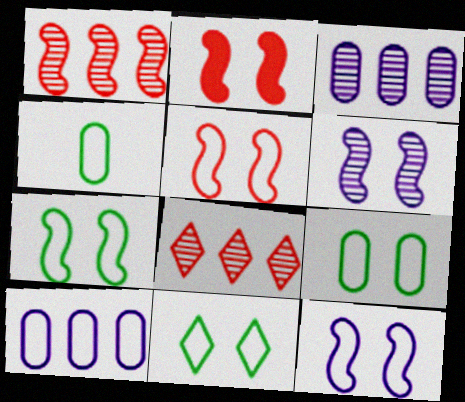[[2, 6, 7], 
[5, 7, 12], 
[7, 9, 11]]